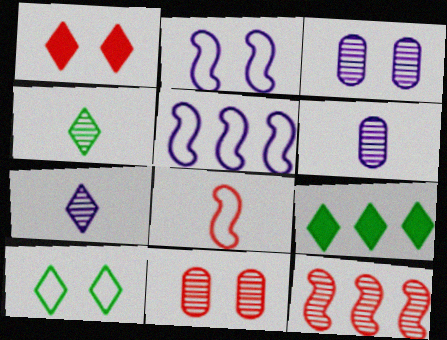[[3, 4, 12], 
[3, 8, 9], 
[4, 9, 10]]